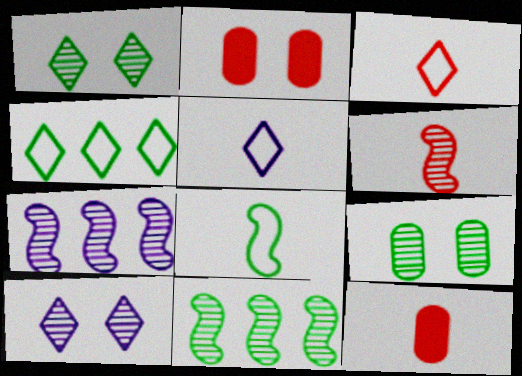[[2, 5, 11], 
[3, 6, 12]]